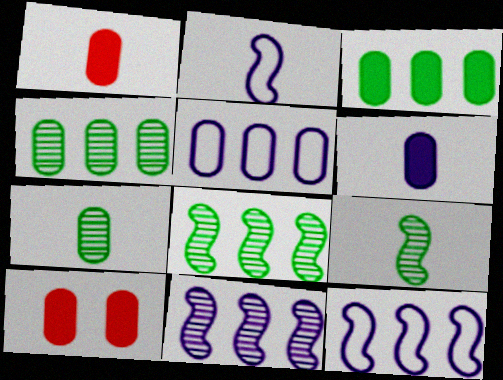[[3, 6, 10], 
[5, 7, 10]]